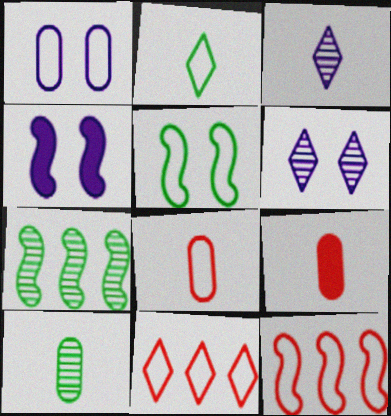[[1, 2, 12], 
[1, 4, 6], 
[4, 10, 11]]